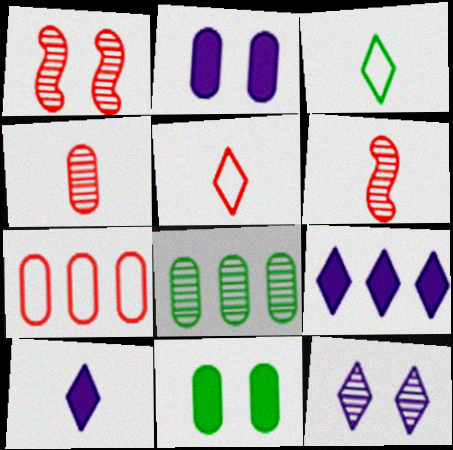[[6, 8, 12]]